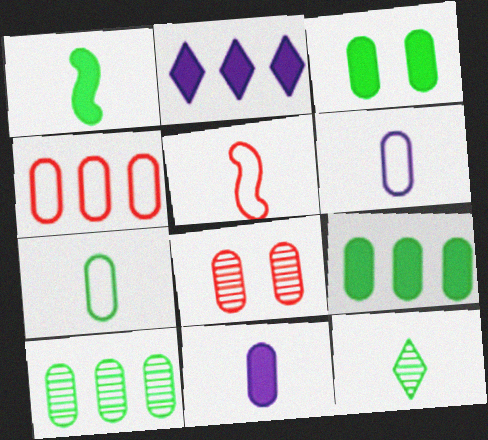[[1, 7, 12], 
[3, 7, 10], 
[5, 11, 12], 
[6, 8, 9]]